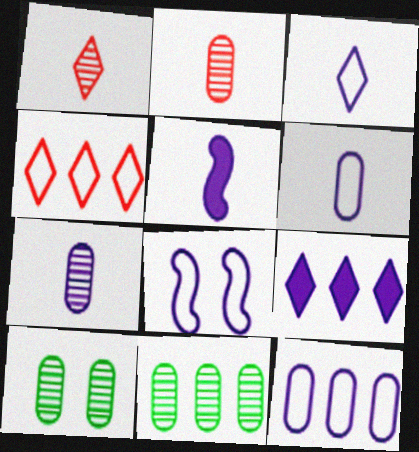[[3, 5, 7], 
[3, 8, 12], 
[4, 5, 10], 
[7, 8, 9]]